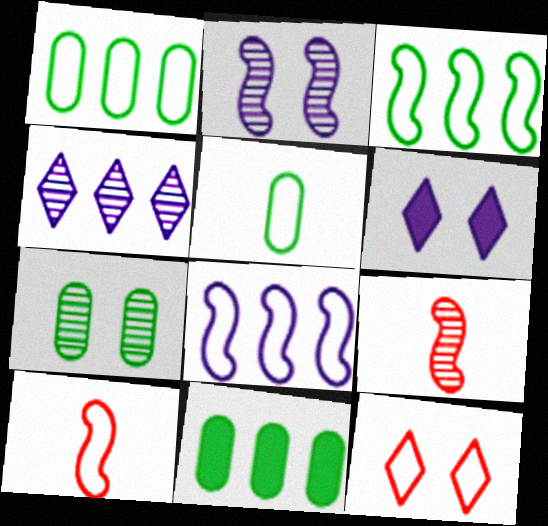[[1, 6, 9], 
[4, 7, 9], 
[5, 7, 11], 
[5, 8, 12]]